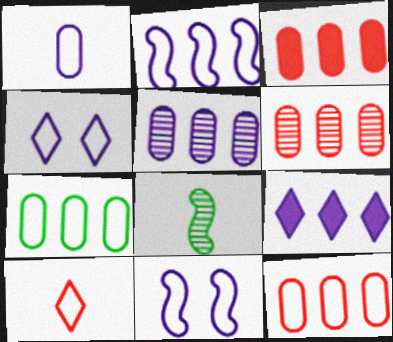[[1, 2, 4], 
[2, 5, 9], 
[3, 4, 8], 
[3, 5, 7], 
[3, 6, 12], 
[7, 10, 11]]